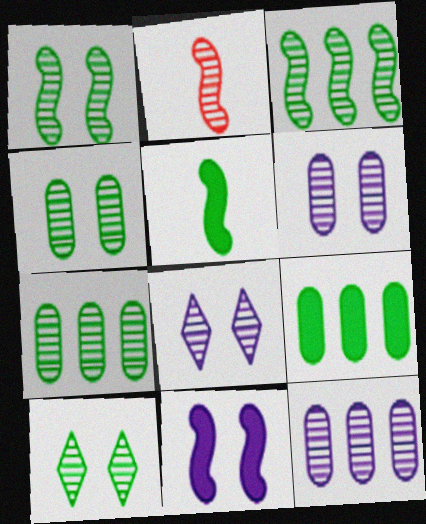[[1, 4, 10], 
[2, 7, 8], 
[2, 10, 12]]